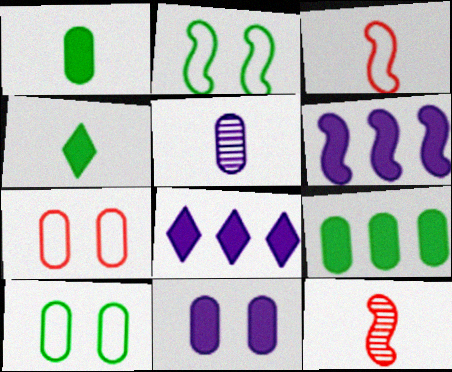[[2, 6, 12], 
[3, 4, 5], 
[5, 7, 9], 
[8, 10, 12]]